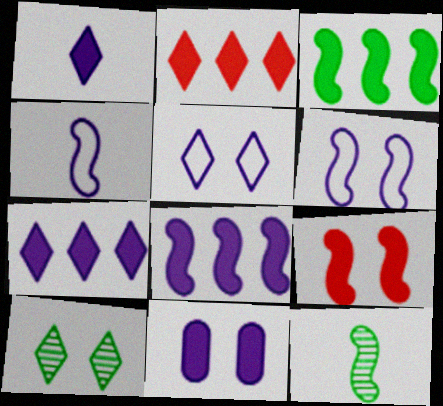[[1, 8, 11]]